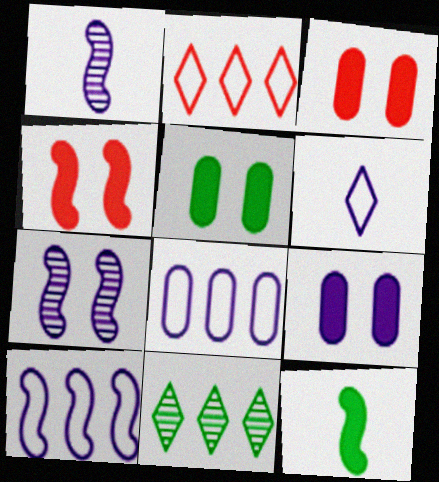[[1, 2, 5], 
[3, 5, 9]]